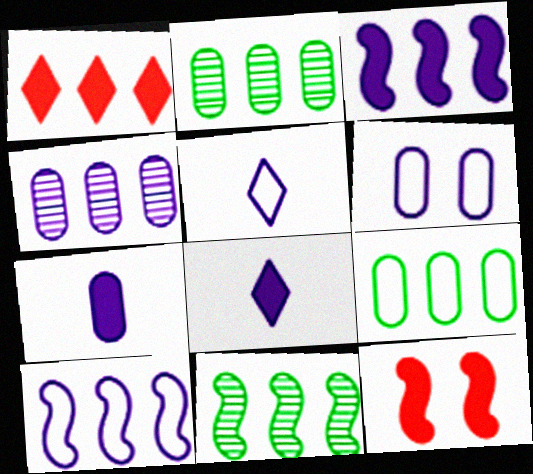[[1, 2, 10], 
[2, 5, 12], 
[4, 6, 7], 
[5, 6, 10]]